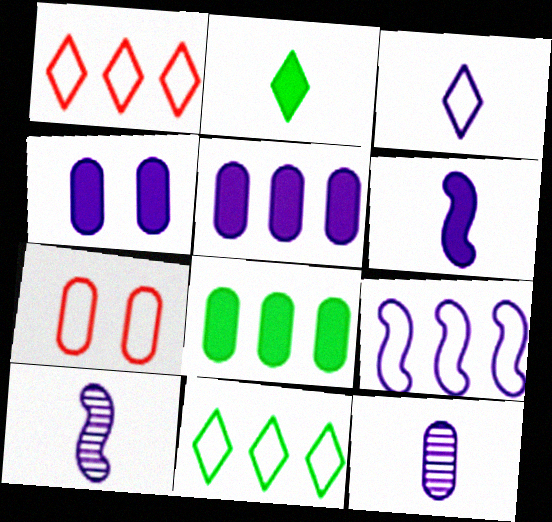[[3, 6, 12], 
[7, 8, 12]]